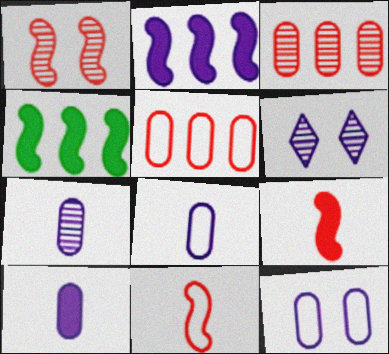[[2, 6, 8], 
[7, 8, 10]]